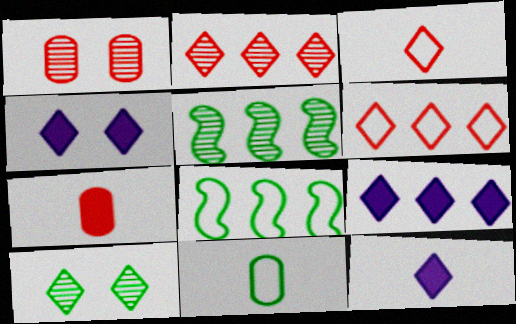[[1, 8, 12], 
[3, 9, 10], 
[4, 9, 12], 
[6, 10, 12]]